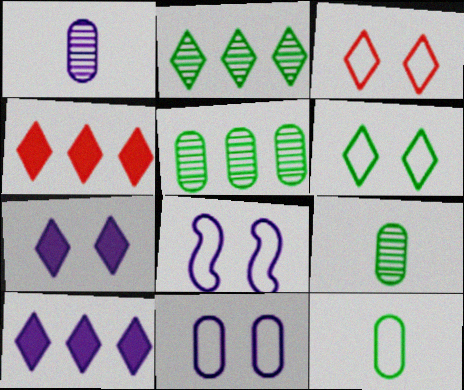[[1, 8, 10], 
[4, 8, 9]]